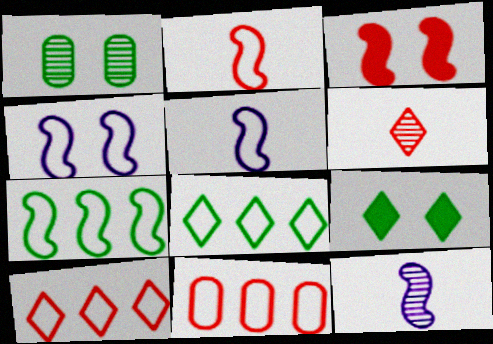[[2, 4, 7], 
[3, 6, 11], 
[3, 7, 12], 
[9, 11, 12]]